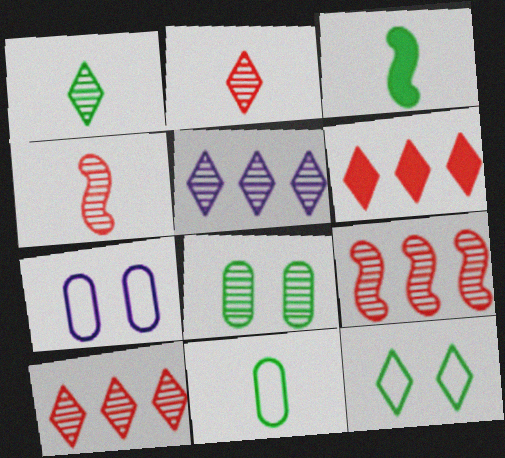[[1, 3, 11], 
[3, 7, 10], 
[4, 5, 8]]